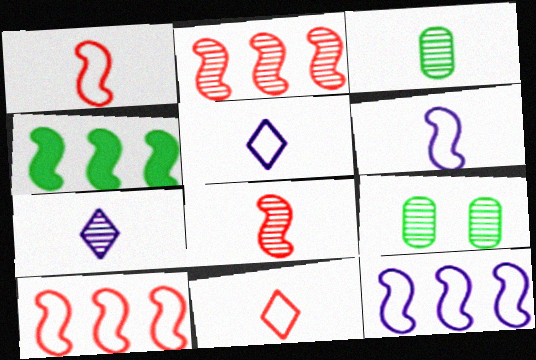[[2, 4, 12], 
[2, 7, 9], 
[3, 7, 8]]